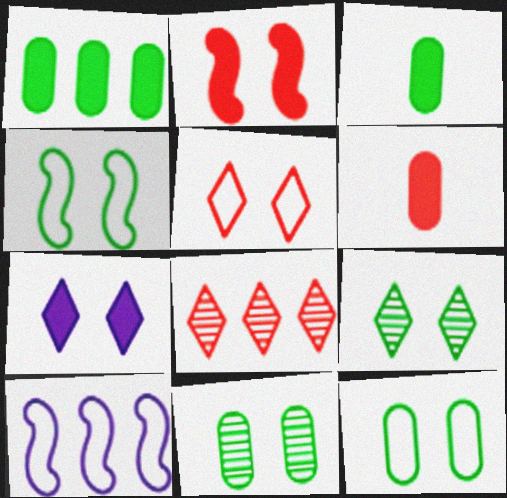[[1, 8, 10], 
[5, 7, 9], 
[6, 9, 10]]